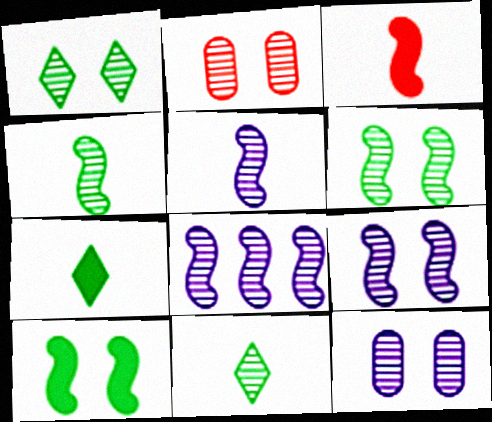[[1, 2, 9], 
[2, 8, 11], 
[5, 8, 9]]